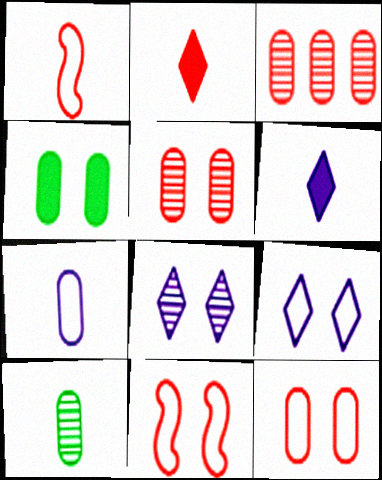[[1, 6, 10], 
[2, 3, 11], 
[3, 4, 7], 
[4, 8, 11]]